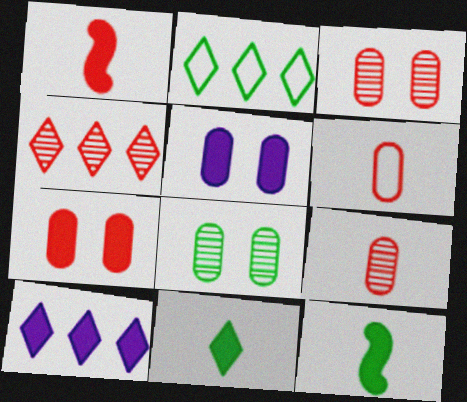[[2, 4, 10], 
[2, 8, 12], 
[7, 10, 12]]